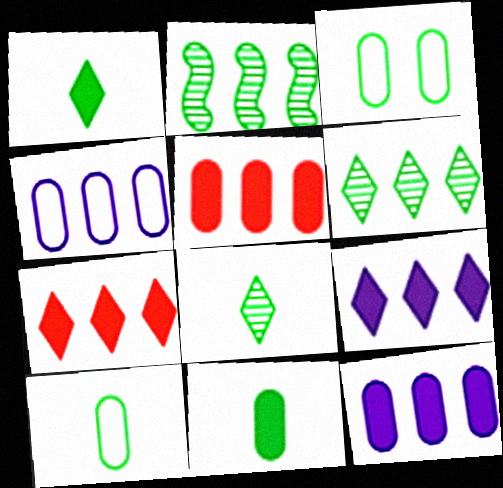[[1, 2, 3], 
[2, 4, 7]]